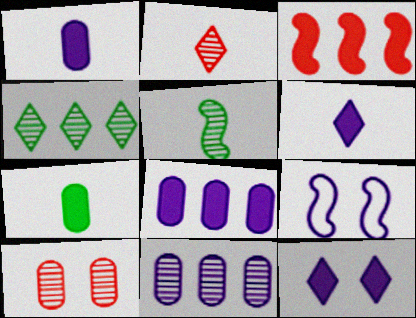[[3, 5, 9], 
[3, 7, 12], 
[6, 9, 11]]